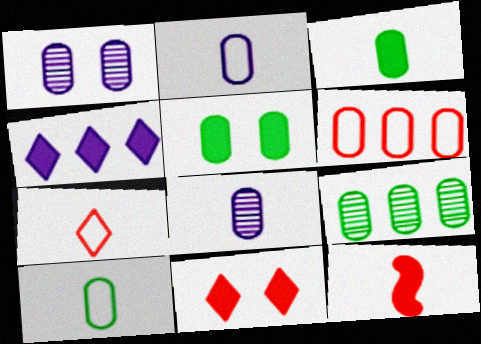[[1, 3, 6], 
[4, 5, 12], 
[5, 6, 8], 
[5, 9, 10]]